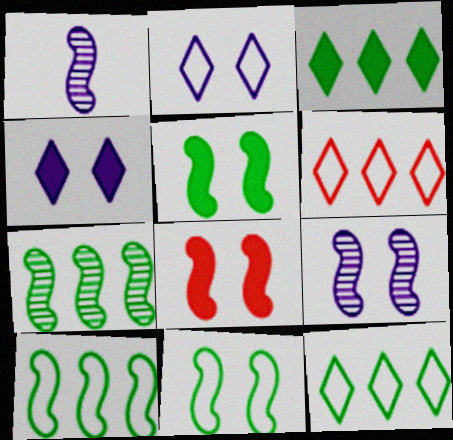[[1, 8, 10], 
[8, 9, 11]]